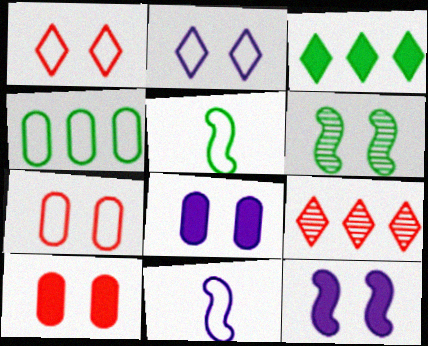[[1, 4, 11], 
[1, 6, 8], 
[2, 6, 10], 
[5, 8, 9]]